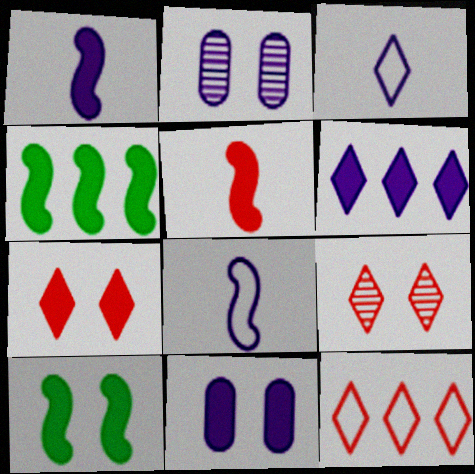[[1, 6, 11], 
[2, 6, 8], 
[7, 10, 11]]